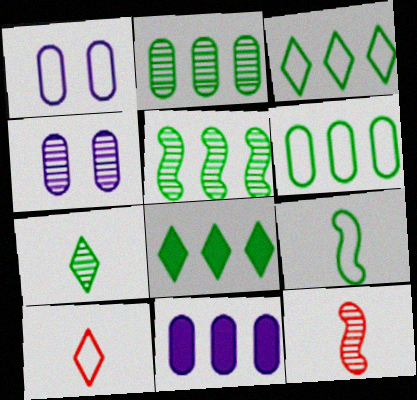[[1, 8, 12], 
[5, 6, 8]]